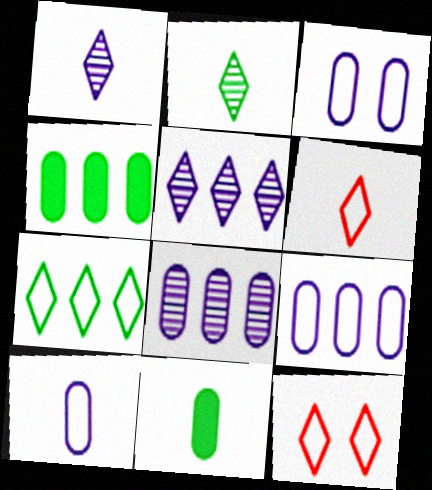[[3, 9, 10]]